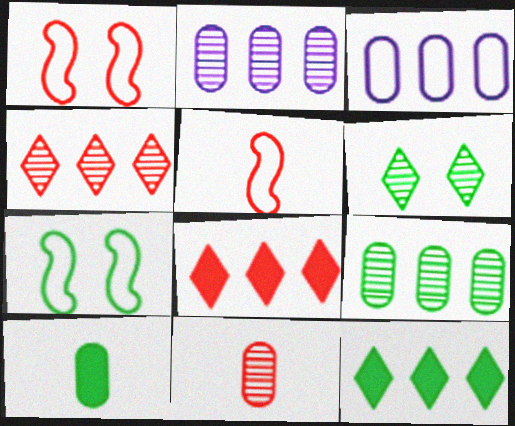[[1, 8, 11]]